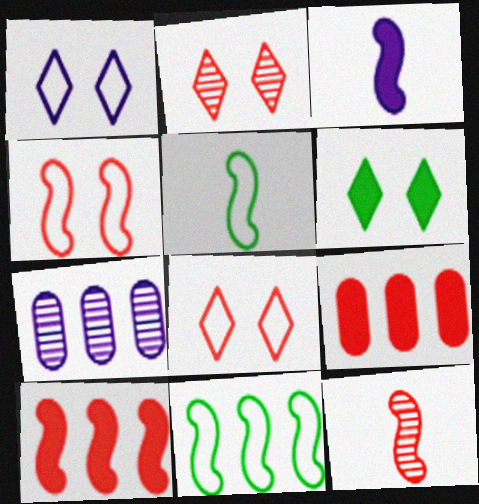[[1, 2, 6], 
[1, 3, 7], 
[3, 5, 12], 
[3, 6, 9], 
[4, 10, 12], 
[8, 9, 12]]